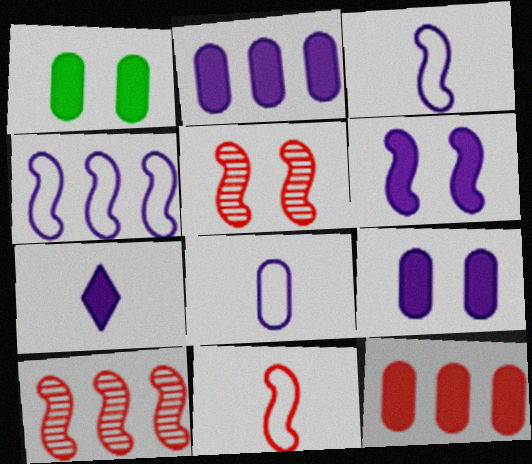[[2, 6, 7]]